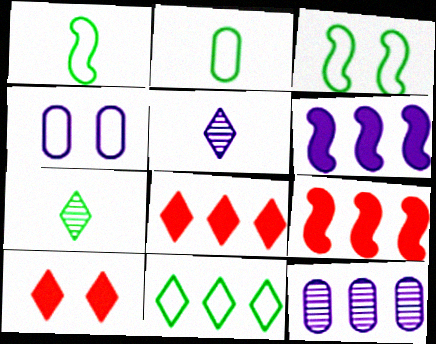[[1, 10, 12], 
[2, 3, 11], 
[4, 5, 6], 
[4, 7, 9], 
[5, 10, 11], 
[9, 11, 12]]